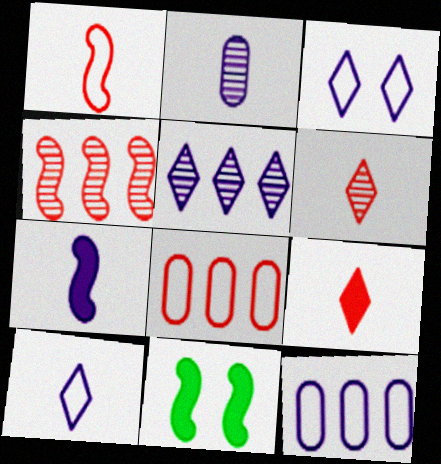[[2, 7, 10], 
[6, 11, 12]]